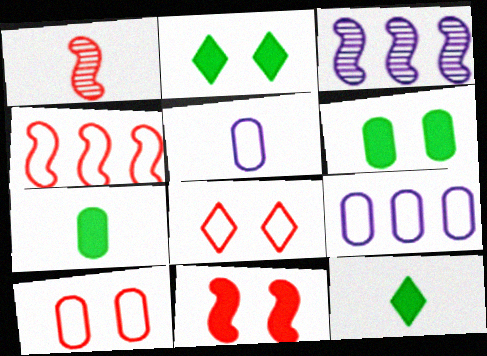[[1, 2, 9], 
[1, 4, 11], 
[1, 5, 12], 
[3, 7, 8], 
[3, 10, 12]]